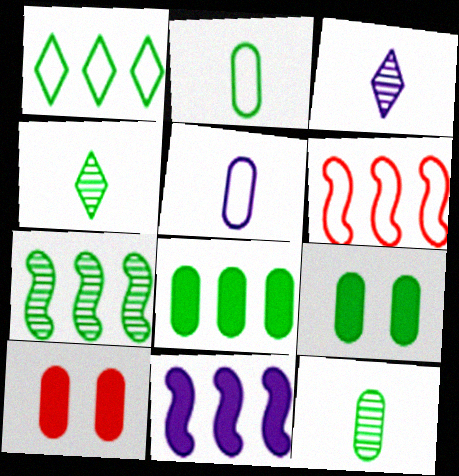[[1, 7, 8], 
[3, 6, 9], 
[6, 7, 11]]